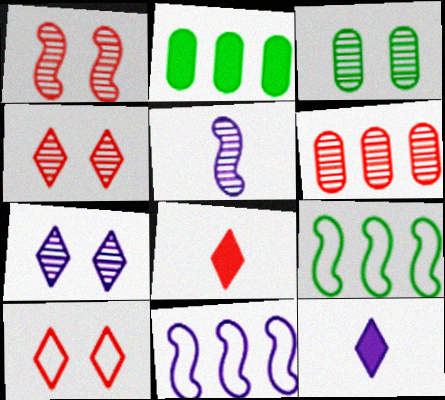[[1, 3, 7], 
[2, 5, 10], 
[3, 8, 11]]